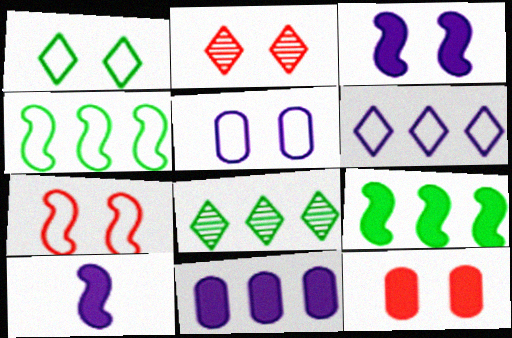[[1, 5, 7], 
[2, 7, 12]]